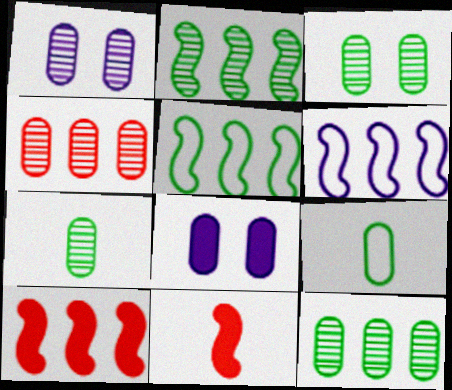[[1, 4, 7], 
[2, 6, 10], 
[3, 7, 12], 
[4, 8, 9]]